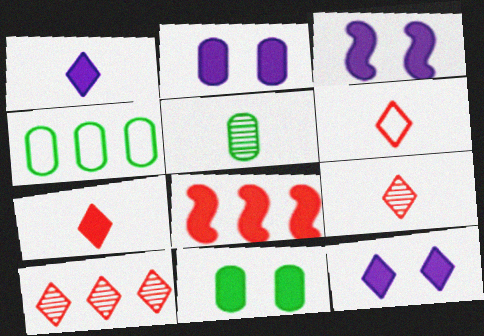[[1, 8, 11], 
[2, 3, 12], 
[3, 4, 9], 
[4, 5, 11], 
[6, 7, 9]]